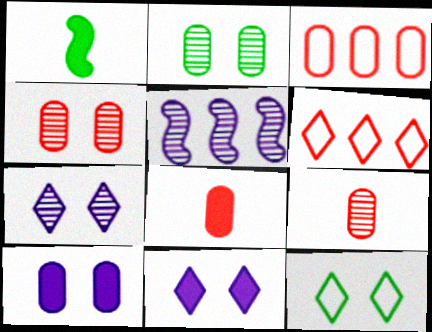[[1, 3, 7], 
[3, 4, 8], 
[5, 8, 12]]